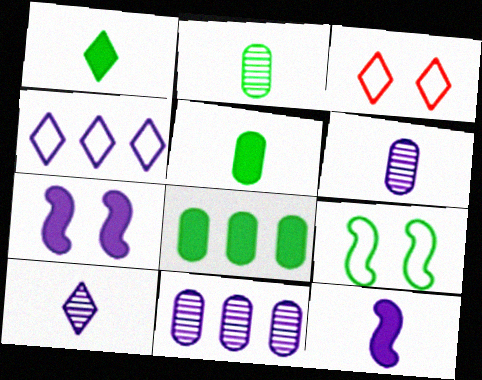[[4, 6, 7]]